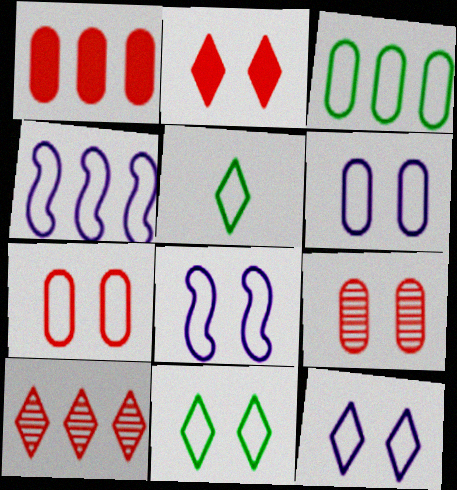[[4, 5, 7], 
[6, 8, 12], 
[7, 8, 11]]